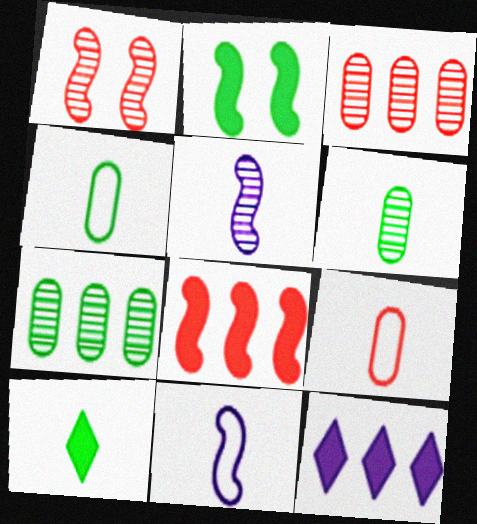[[1, 4, 12], 
[5, 9, 10]]